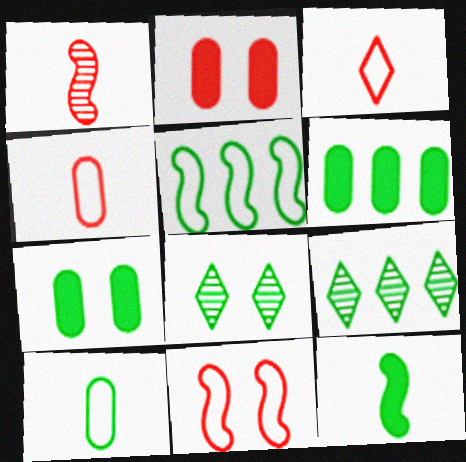[[5, 6, 9]]